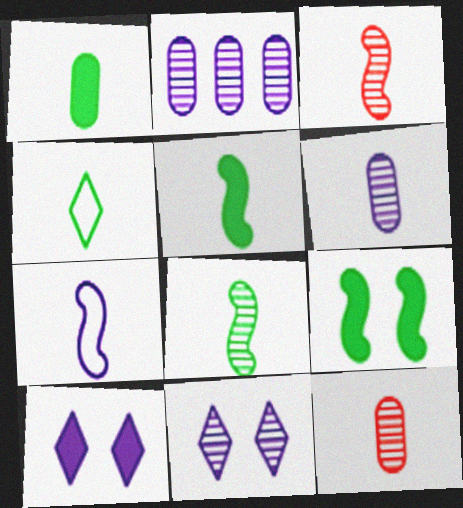[[1, 4, 8], 
[2, 7, 10], 
[3, 5, 7]]